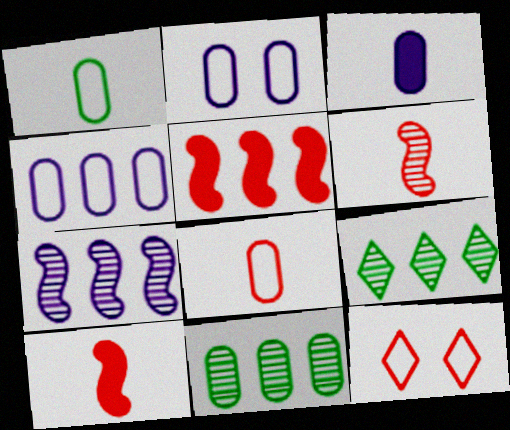[[2, 9, 10], 
[4, 5, 9]]